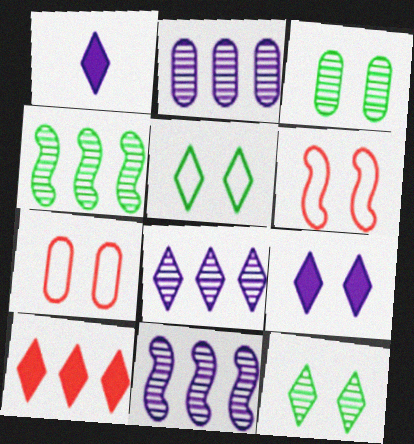[[1, 4, 7], 
[2, 8, 11], 
[3, 6, 9]]